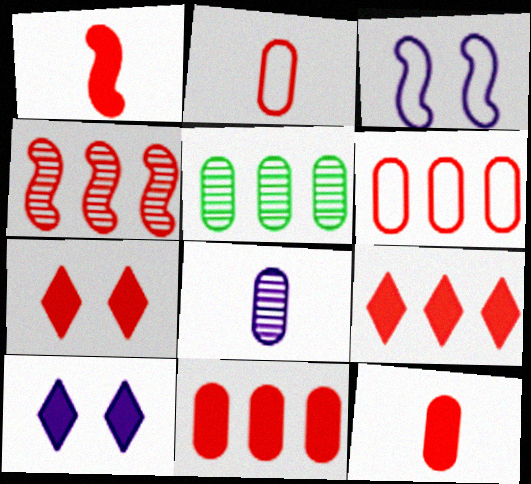[[1, 7, 11], 
[2, 4, 7], 
[4, 6, 9]]